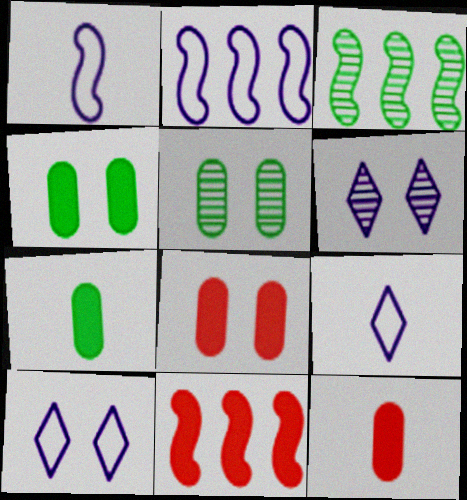[[2, 3, 11], 
[3, 8, 9], 
[3, 10, 12], 
[5, 9, 11]]